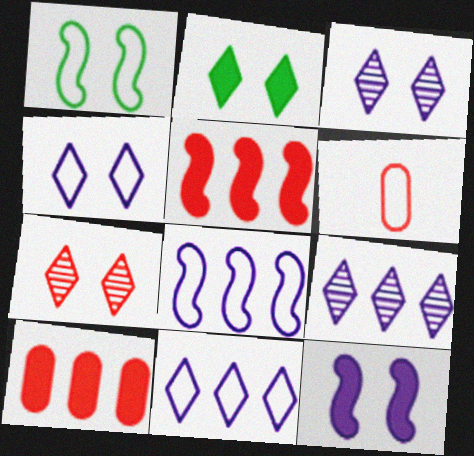[[1, 6, 11], 
[2, 4, 7], 
[5, 6, 7]]